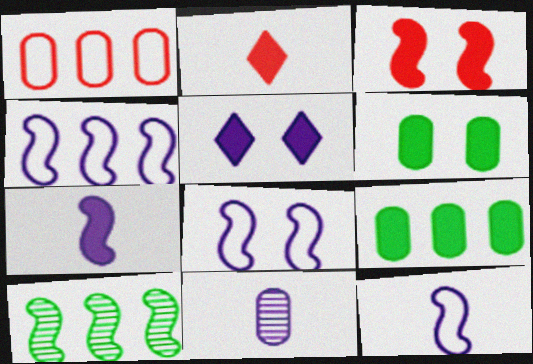[[1, 6, 11], 
[3, 5, 6], 
[3, 10, 12], 
[4, 5, 11], 
[4, 8, 12]]